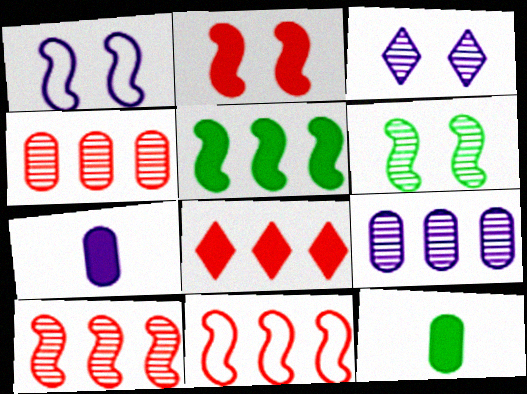[[1, 2, 6], 
[3, 11, 12], 
[4, 8, 11]]